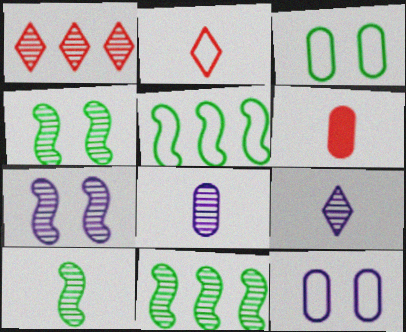[[1, 4, 8], 
[2, 5, 12], 
[4, 10, 11]]